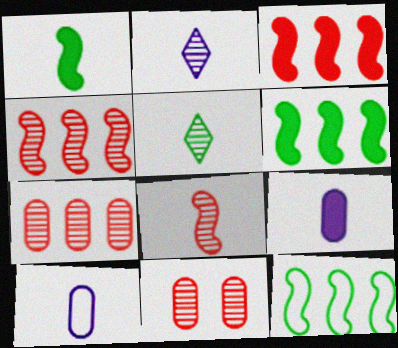[]